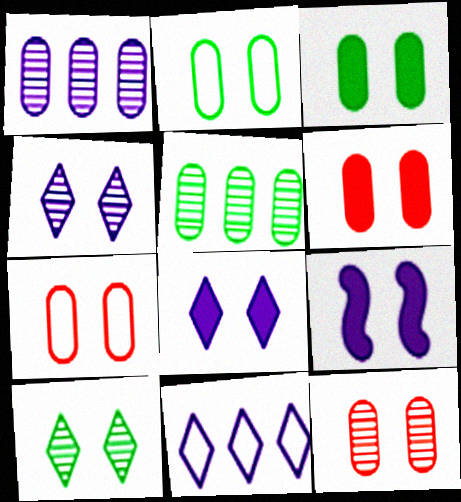[[6, 7, 12], 
[7, 9, 10]]